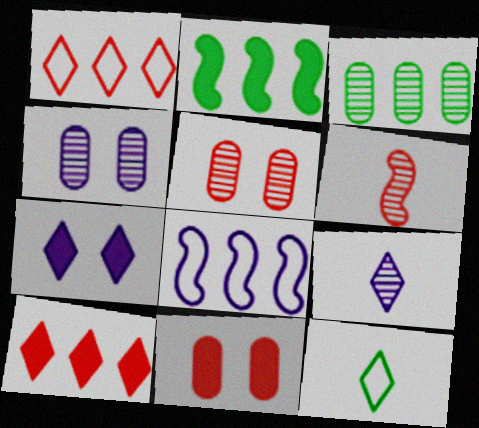[[1, 6, 11], 
[3, 8, 10]]